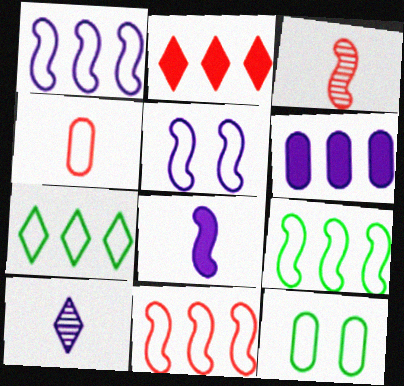[[1, 9, 11], 
[4, 5, 7], 
[5, 6, 10]]